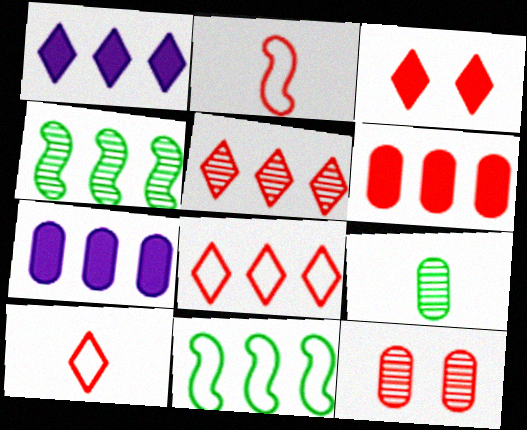[[3, 5, 10], 
[4, 7, 8], 
[5, 7, 11]]